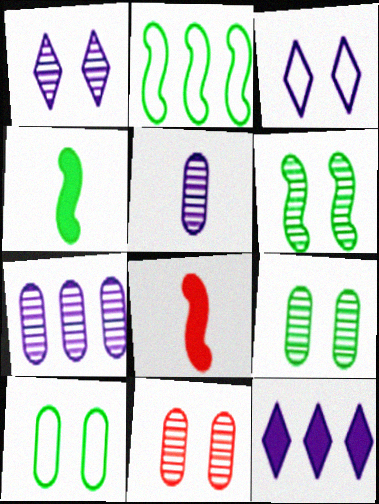[[1, 6, 11], 
[2, 4, 6]]